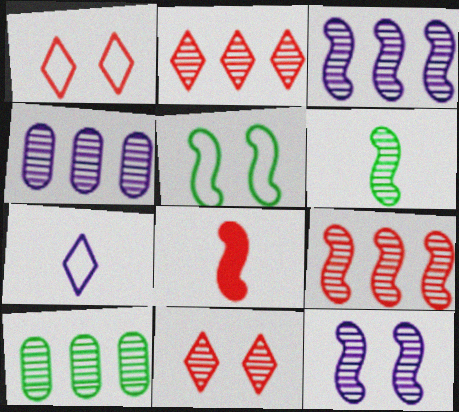[[2, 3, 10], 
[3, 5, 8], 
[4, 6, 11], 
[6, 9, 12]]